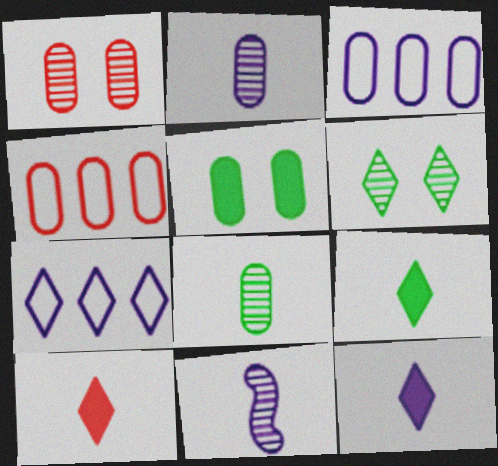[[2, 4, 5], 
[6, 7, 10], 
[9, 10, 12]]